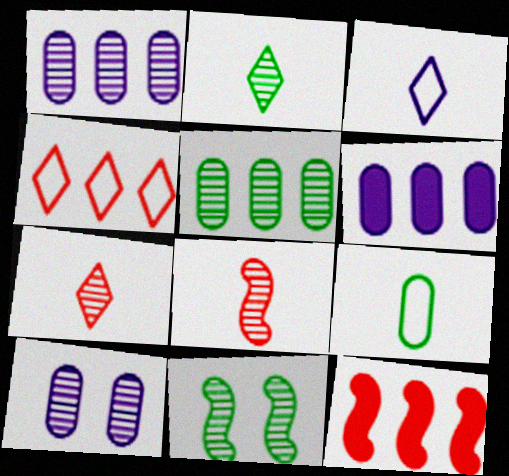[[1, 7, 11], 
[2, 5, 11]]